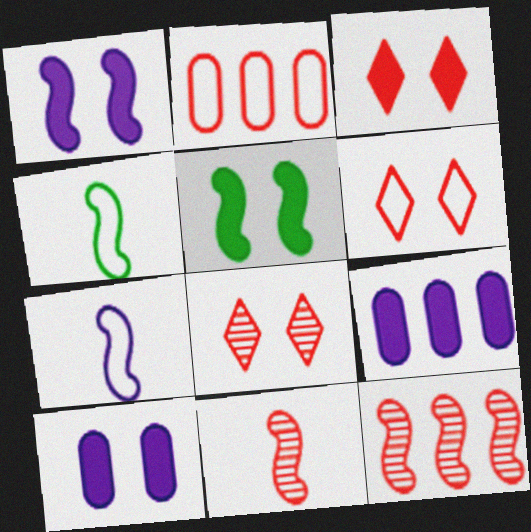[[1, 4, 12], 
[2, 3, 11], 
[3, 5, 10], 
[3, 6, 8], 
[4, 8, 9], 
[5, 7, 12]]